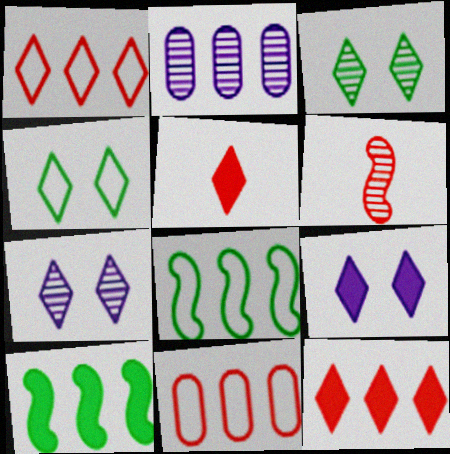[[1, 2, 10], 
[2, 3, 6], 
[2, 8, 12]]